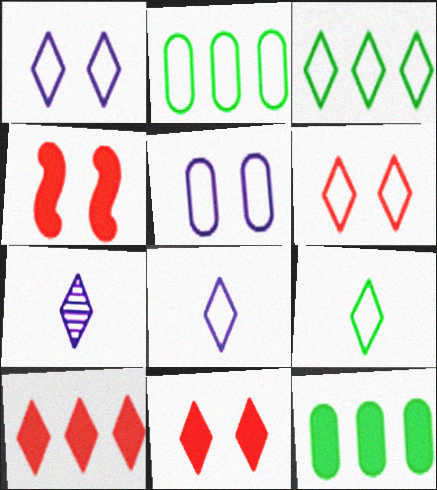[[2, 4, 7], 
[3, 6, 8], 
[3, 7, 11]]